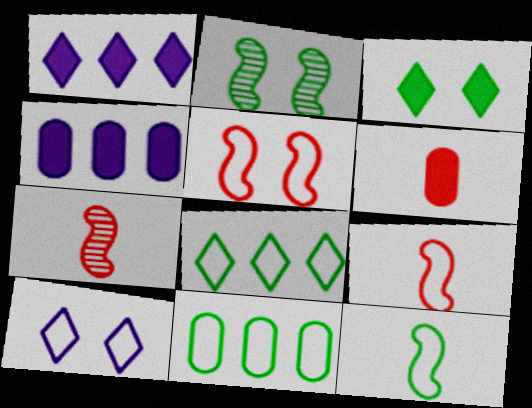[[9, 10, 11]]